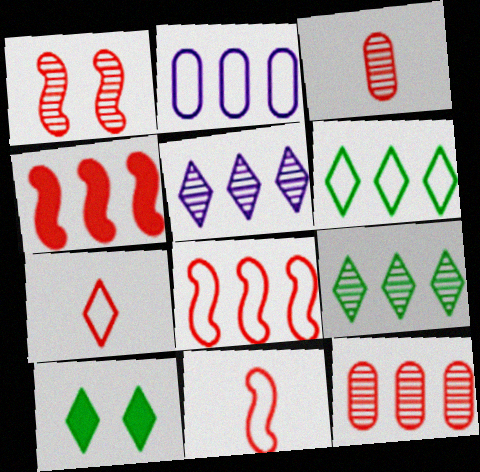[[1, 4, 11], 
[2, 4, 9], 
[2, 6, 8], 
[5, 7, 10]]